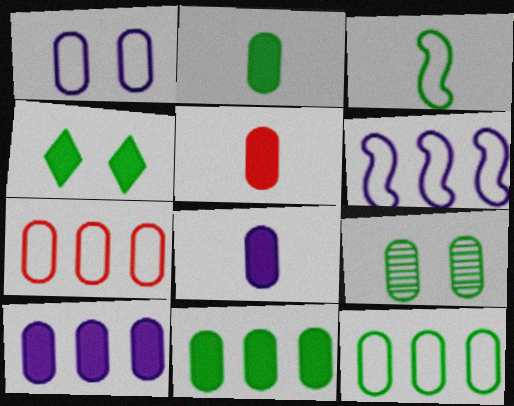[[2, 5, 8], 
[2, 9, 12], 
[7, 8, 9]]